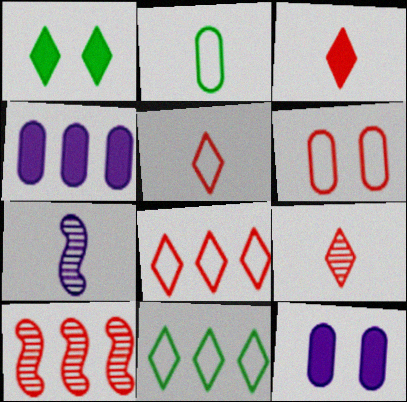[[2, 3, 7], 
[3, 5, 9], 
[3, 6, 10], 
[4, 10, 11]]